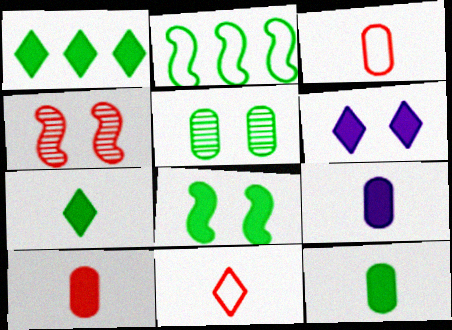[[1, 8, 12], 
[2, 5, 7], 
[9, 10, 12]]